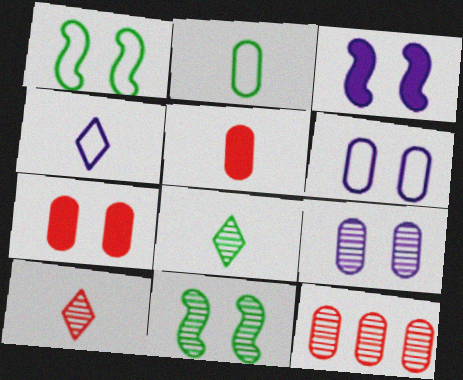[]